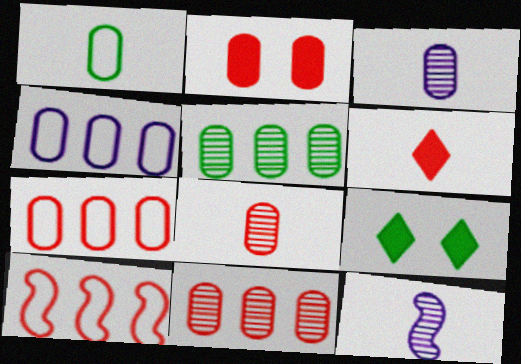[[1, 6, 12], 
[2, 7, 8], 
[3, 9, 10], 
[7, 9, 12]]